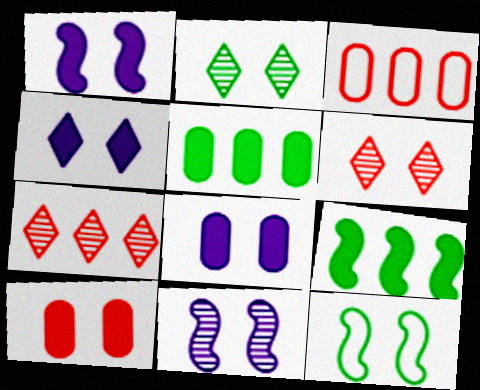[[1, 4, 8], 
[6, 8, 12]]